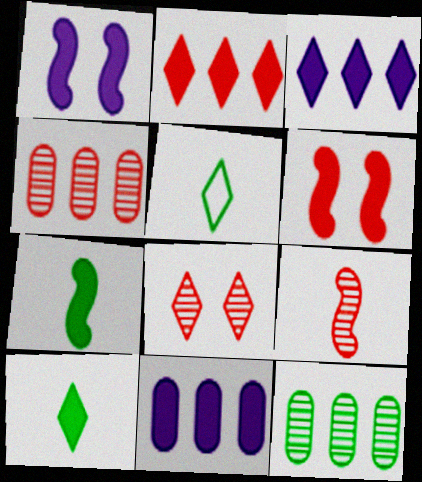[[1, 4, 5], 
[3, 5, 8], 
[4, 8, 9], 
[6, 10, 11]]